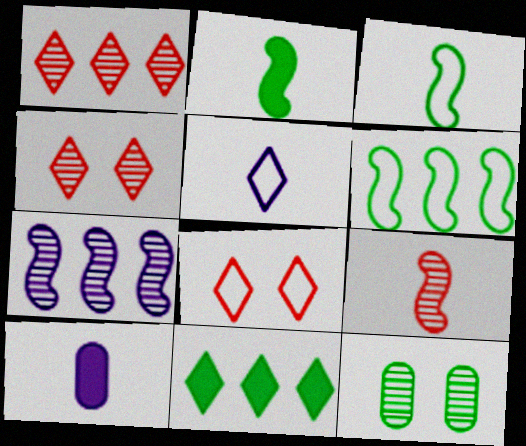[[3, 11, 12], 
[4, 5, 11], 
[4, 6, 10]]